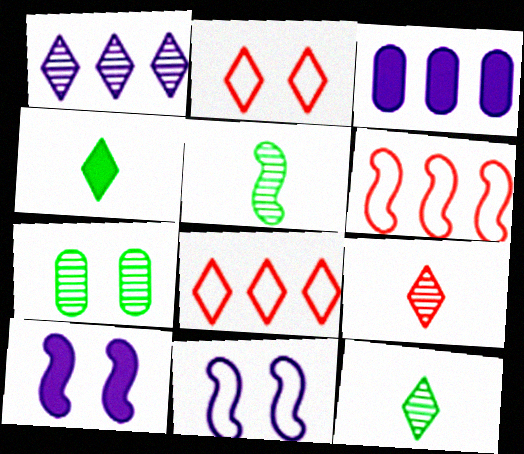[[1, 2, 4], 
[2, 3, 5], 
[2, 7, 10], 
[5, 6, 10]]